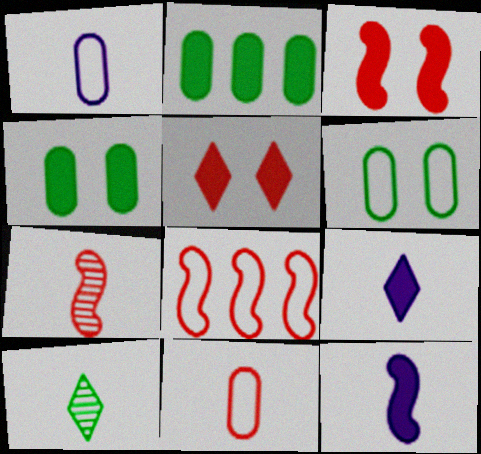[[2, 3, 9], 
[2, 5, 12], 
[3, 7, 8], 
[10, 11, 12]]